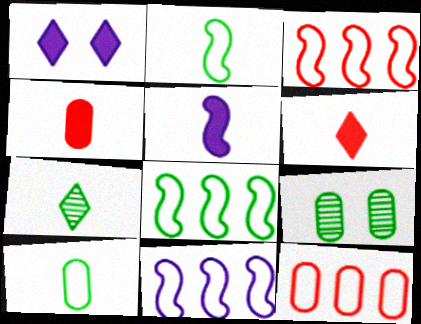[[3, 8, 11], 
[6, 9, 11]]